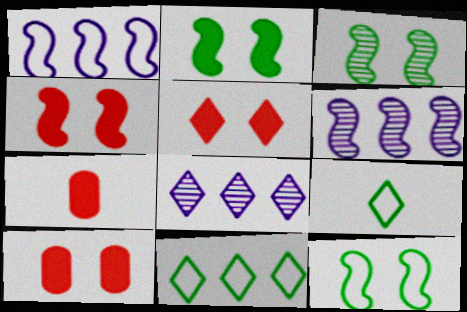[[2, 3, 12], 
[4, 5, 10], 
[5, 8, 9], 
[6, 9, 10], 
[7, 8, 12]]